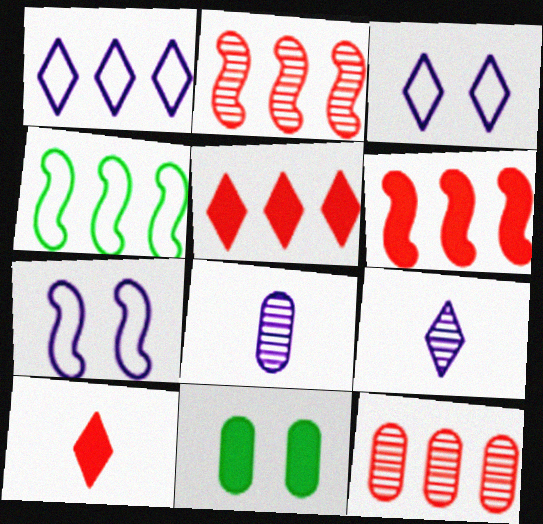[]